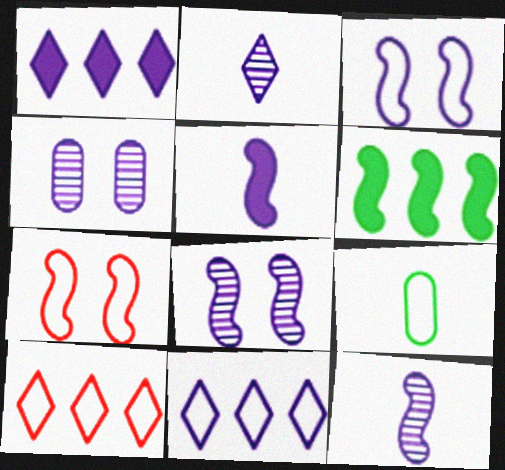[[3, 9, 10], 
[4, 5, 11], 
[6, 7, 12], 
[7, 9, 11]]